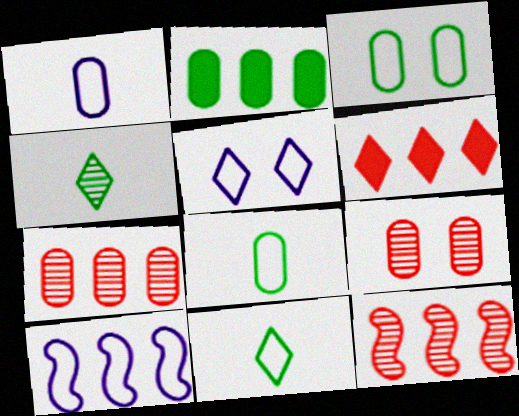[[1, 2, 9], 
[1, 5, 10], 
[4, 5, 6]]